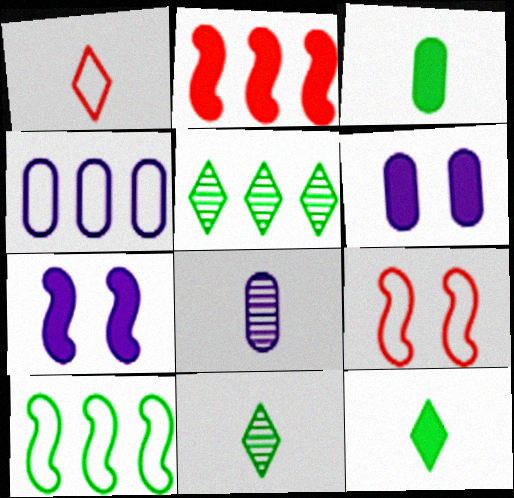[[2, 4, 5], 
[2, 6, 12], 
[4, 6, 8]]